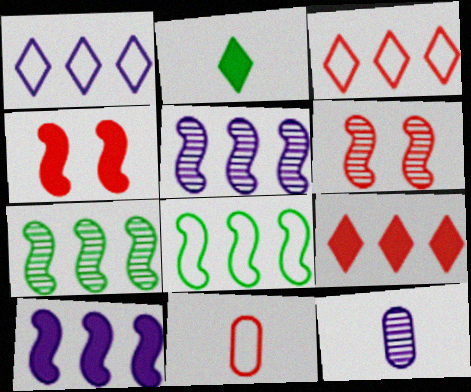[[6, 9, 11]]